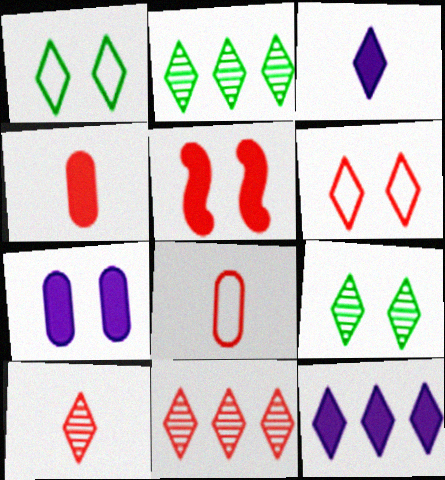[[1, 3, 11], 
[1, 10, 12], 
[2, 3, 6], 
[5, 8, 11]]